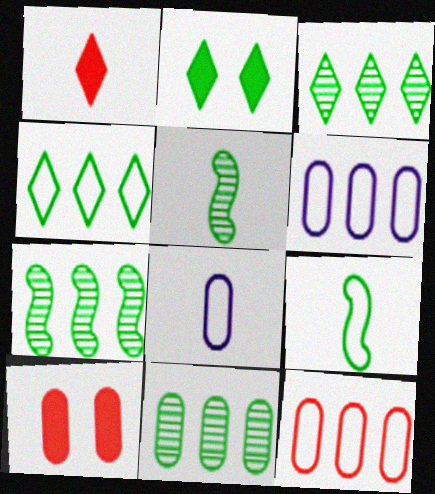[[1, 5, 8], 
[2, 9, 11], 
[3, 7, 11], 
[8, 10, 11]]